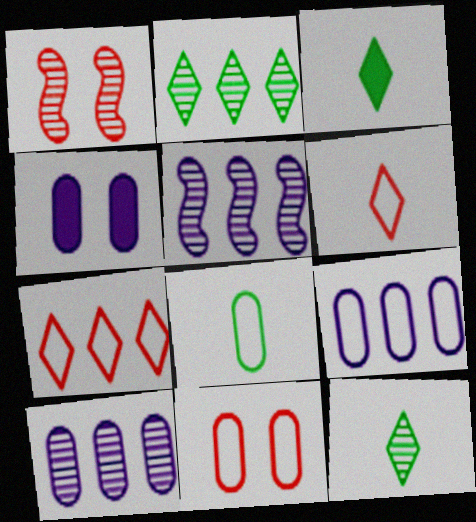[[1, 3, 9], 
[1, 10, 12], 
[3, 5, 11], 
[8, 9, 11]]